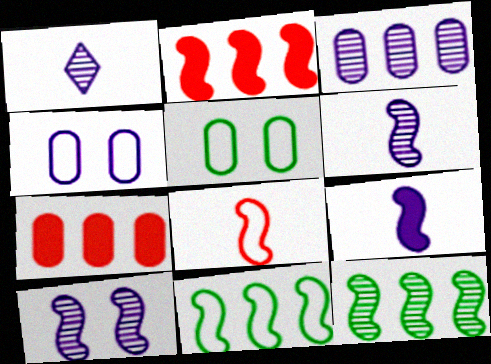[[1, 2, 5], 
[1, 3, 10]]